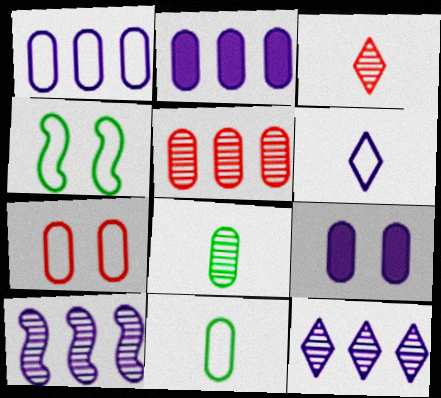[[1, 7, 11], 
[2, 3, 4], 
[2, 7, 8], 
[5, 9, 11], 
[6, 9, 10]]